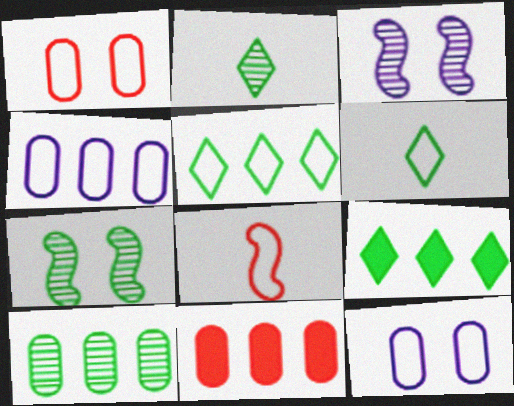[[2, 7, 10], 
[3, 6, 11], 
[4, 10, 11], 
[5, 8, 12]]